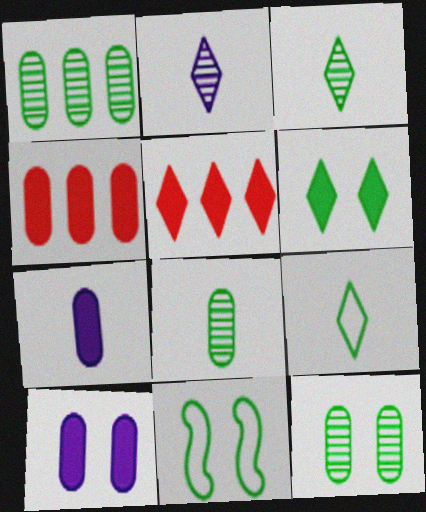[[1, 8, 12], 
[2, 4, 11], 
[6, 11, 12]]